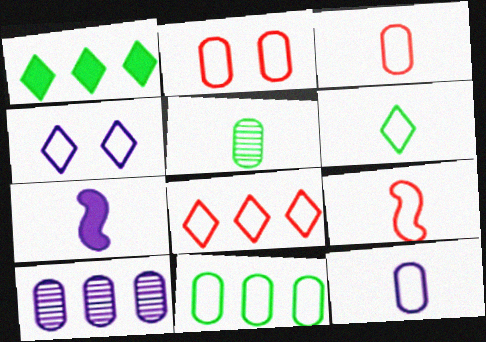[[2, 8, 9], 
[2, 11, 12], 
[4, 6, 8], 
[4, 7, 10], 
[4, 9, 11], 
[6, 9, 12]]